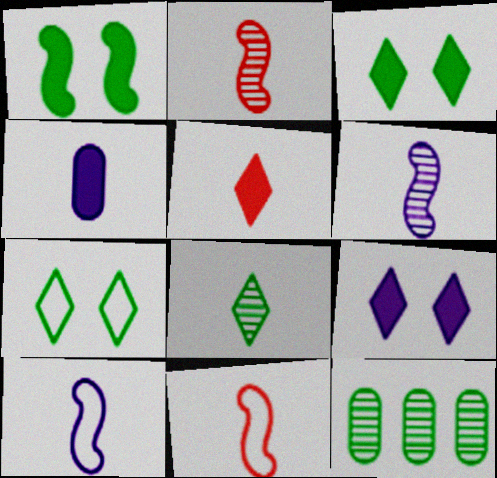[[4, 8, 11], 
[9, 11, 12]]